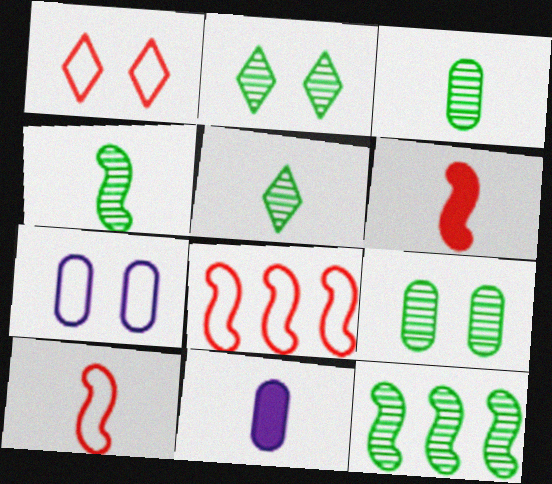[[1, 11, 12], 
[2, 3, 12], 
[2, 8, 11], 
[3, 4, 5], 
[5, 9, 12], 
[5, 10, 11]]